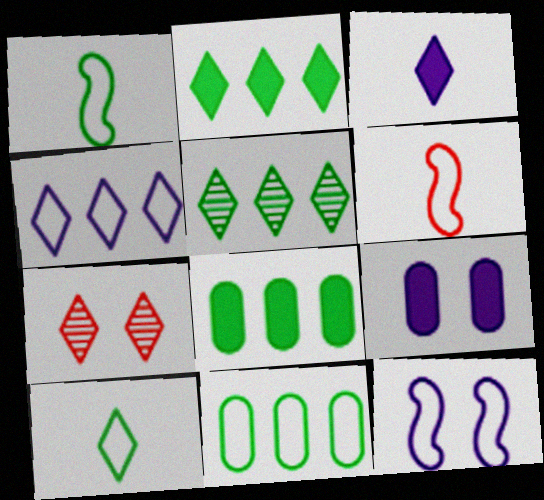[[5, 6, 9]]